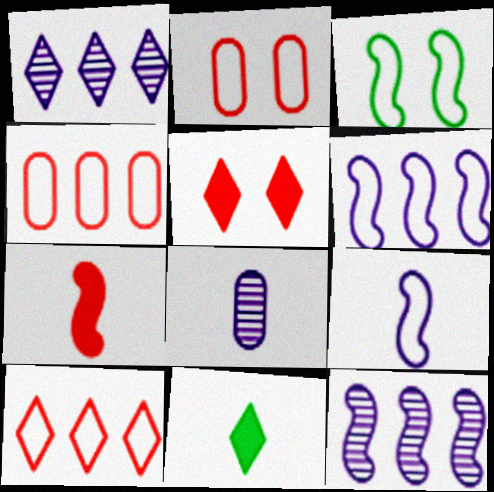[[2, 11, 12], 
[3, 7, 12]]